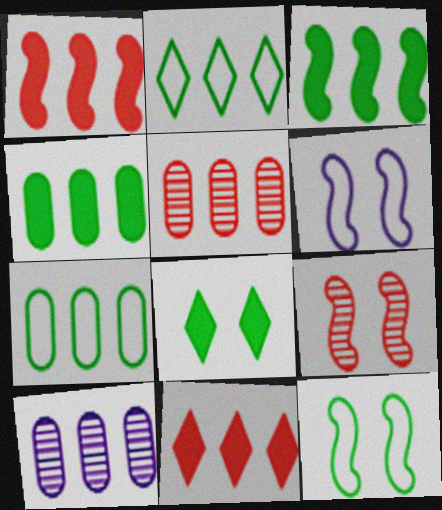[[1, 2, 10]]